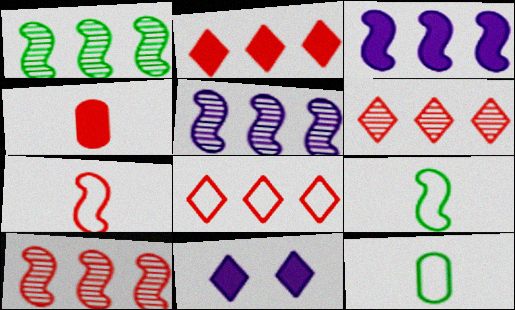[[1, 5, 10], 
[2, 6, 8], 
[10, 11, 12]]